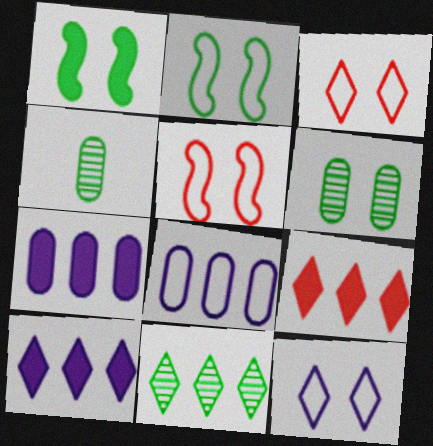[[4, 5, 10]]